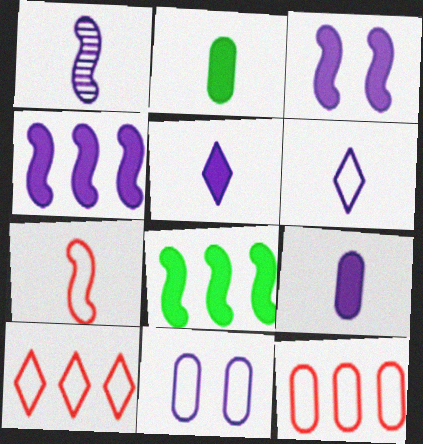[[1, 6, 9]]